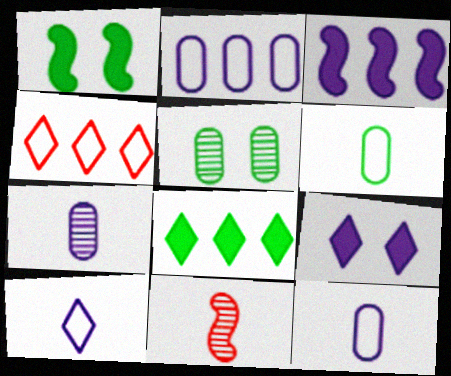[[1, 4, 7]]